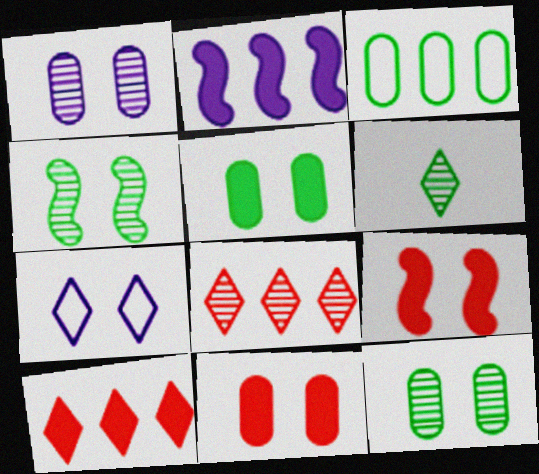[[2, 3, 8], 
[4, 7, 11], 
[6, 7, 10], 
[7, 9, 12]]